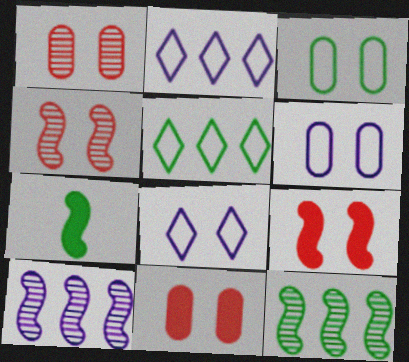[[1, 2, 7]]